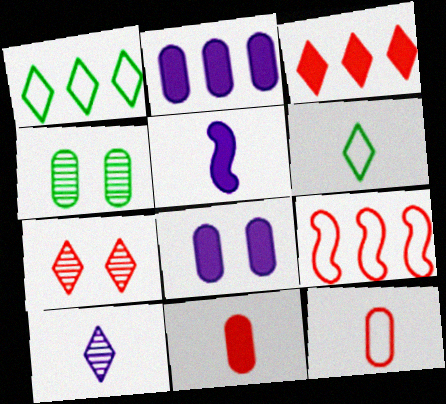[[2, 4, 12], 
[7, 9, 11]]